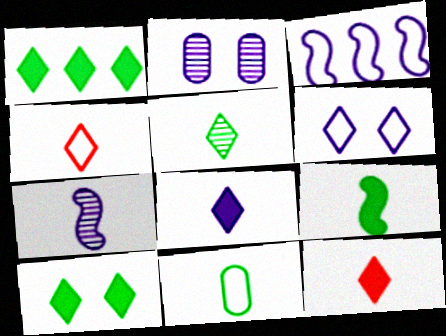[[2, 3, 8], 
[4, 5, 8], 
[5, 9, 11], 
[7, 11, 12]]